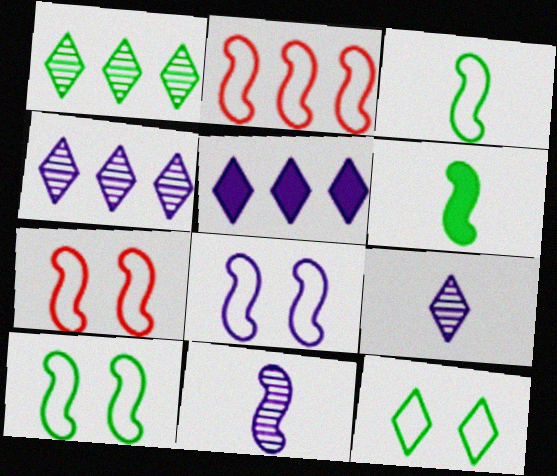[[2, 3, 8], 
[7, 8, 10]]